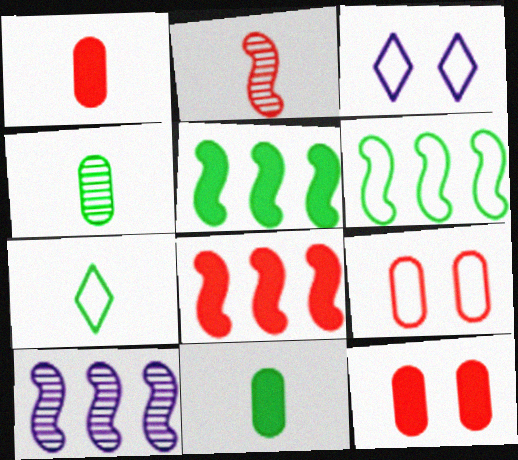[[3, 4, 8], 
[6, 8, 10], 
[7, 10, 12]]